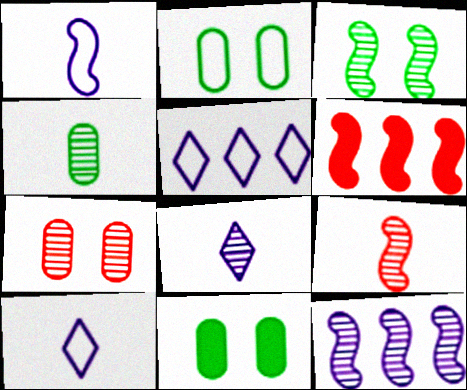[[1, 3, 6], 
[2, 6, 8], 
[3, 9, 12], 
[4, 8, 9], 
[5, 9, 11]]